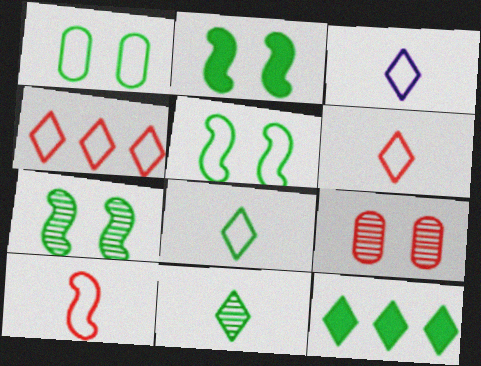[[2, 5, 7], 
[3, 6, 8]]